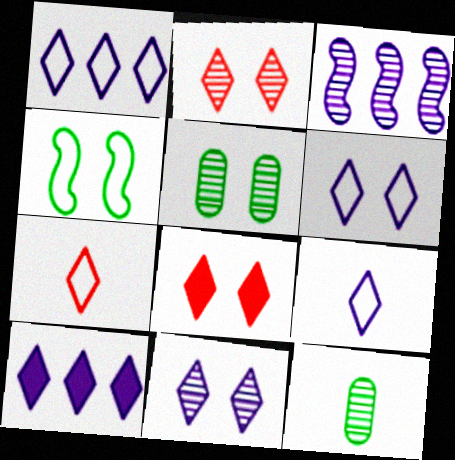[[1, 6, 9], 
[2, 3, 12], 
[9, 10, 11]]